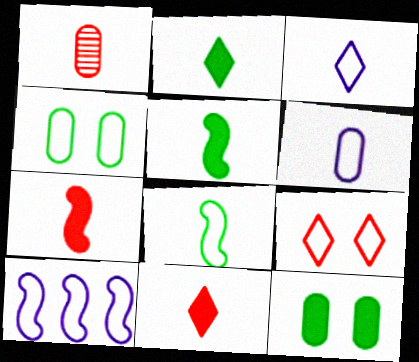[[1, 3, 5]]